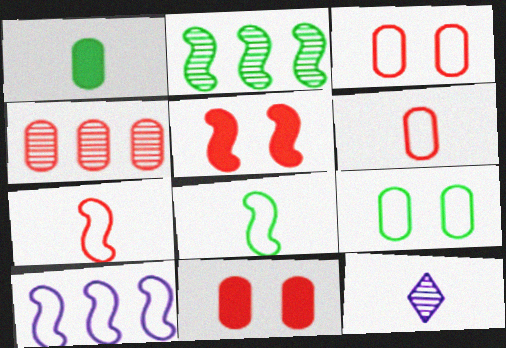[[1, 7, 12], 
[4, 6, 11]]